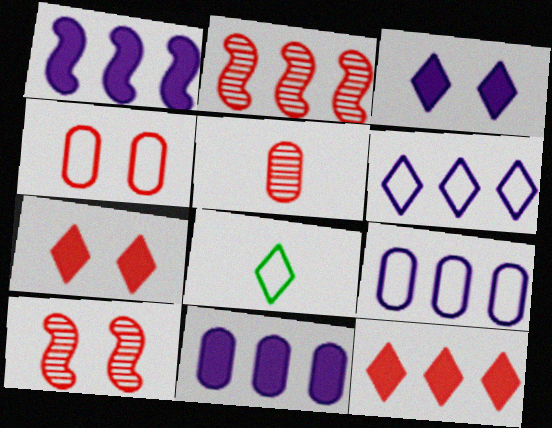[[4, 7, 10], 
[8, 10, 11]]